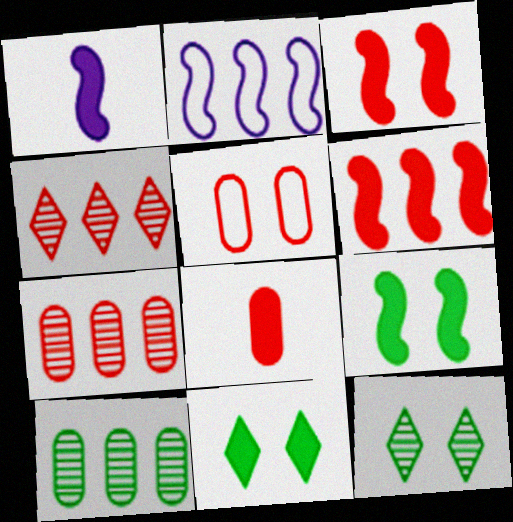[[1, 6, 9], 
[2, 8, 12], 
[5, 7, 8]]